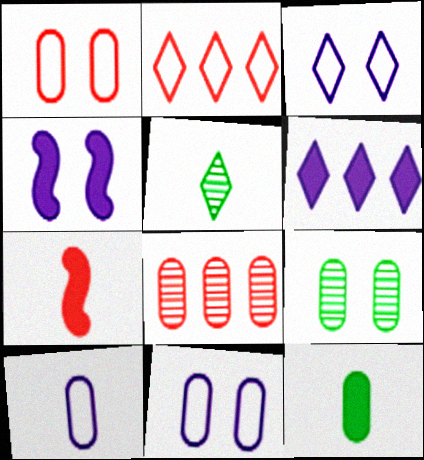[[5, 7, 10], 
[8, 11, 12]]